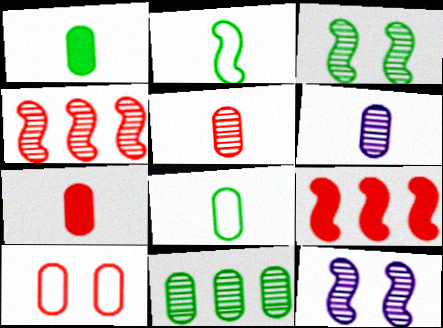[[2, 9, 12], 
[6, 7, 8]]